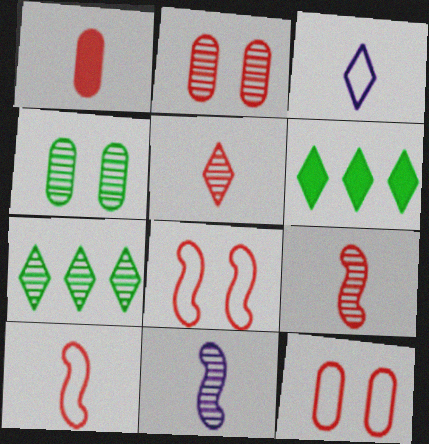[[1, 5, 10], 
[2, 7, 11], 
[6, 11, 12]]